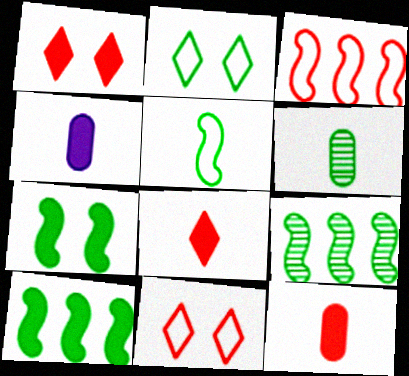[[1, 4, 10], 
[2, 6, 10], 
[4, 9, 11], 
[5, 7, 9]]